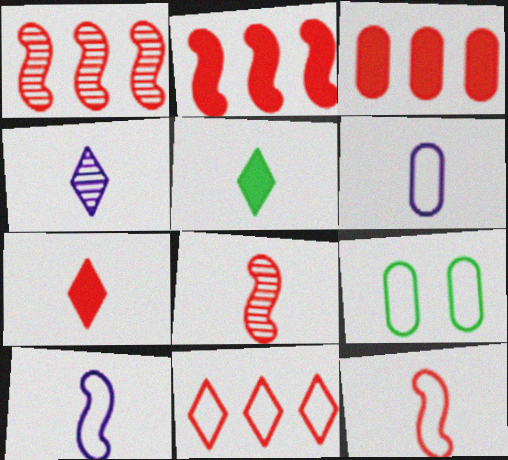[[1, 3, 11], 
[2, 4, 9], 
[5, 6, 8], 
[9, 10, 11]]